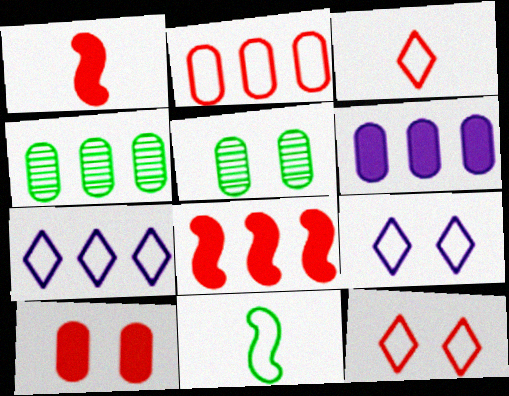[[1, 4, 9], 
[1, 5, 7], 
[2, 4, 6], 
[2, 9, 11], 
[4, 7, 8]]